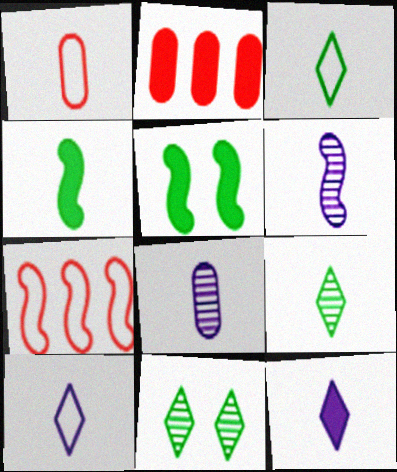[[2, 5, 12], 
[5, 6, 7]]